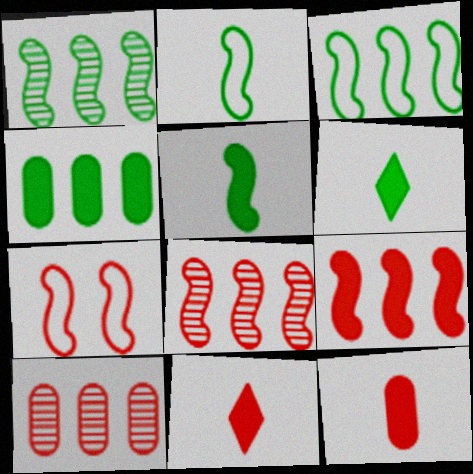[[7, 10, 11]]